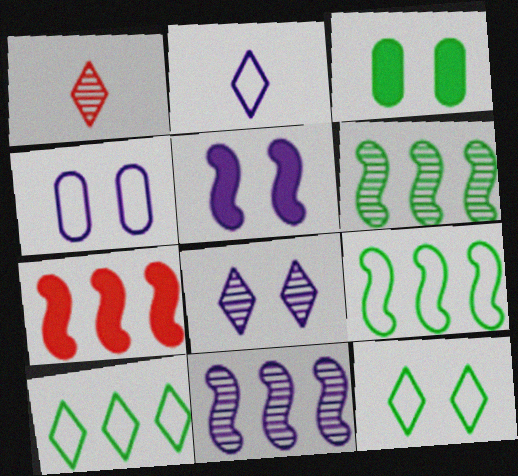[[4, 5, 8], 
[7, 9, 11]]